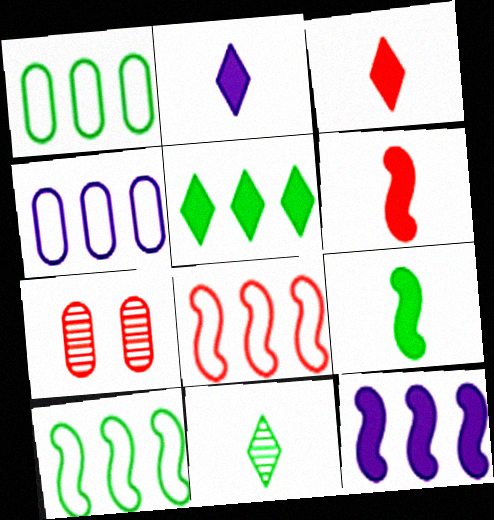[[2, 7, 10], 
[3, 7, 8]]